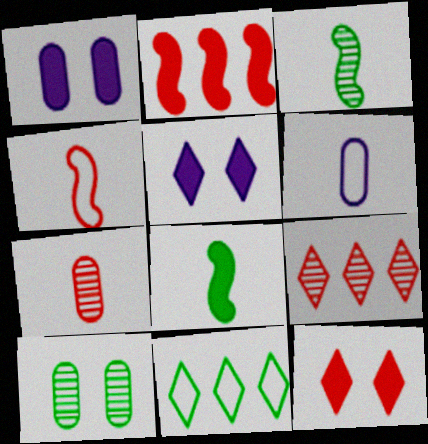[[8, 10, 11]]